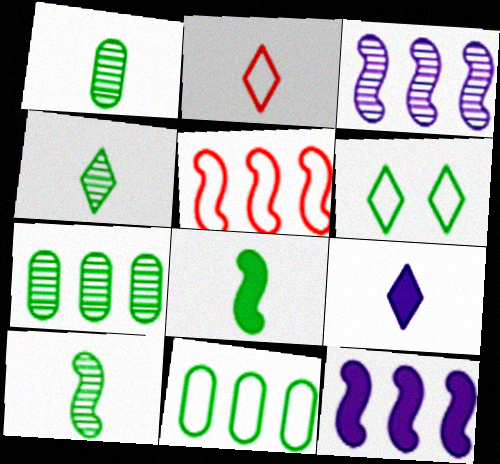[[1, 4, 10], 
[2, 4, 9], 
[6, 7, 8]]